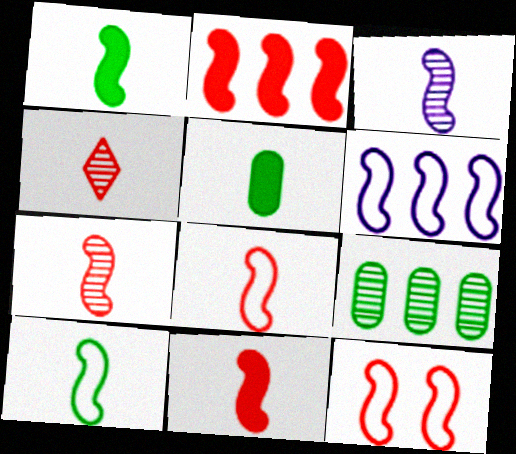[[1, 3, 8], 
[2, 7, 12], 
[3, 10, 11], 
[6, 10, 12], 
[7, 8, 11]]